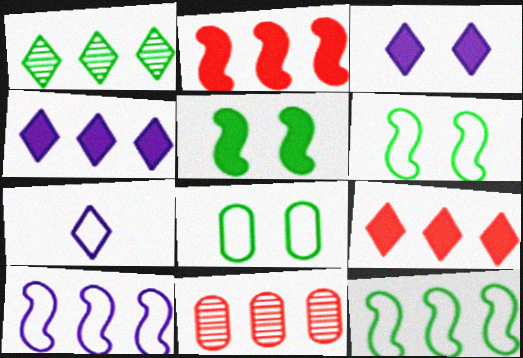[[4, 11, 12], 
[5, 7, 11]]